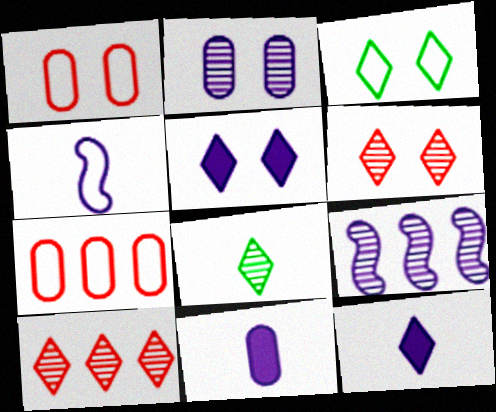[[3, 4, 7], 
[3, 5, 6], 
[3, 10, 12]]